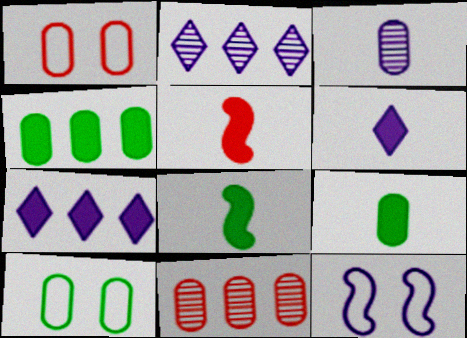[[1, 2, 8], 
[1, 3, 4], 
[2, 5, 10], 
[3, 7, 12], 
[5, 6, 9]]